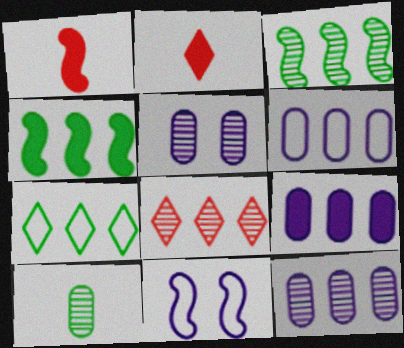[[1, 3, 11], 
[1, 5, 7], 
[3, 8, 12], 
[4, 6, 8], 
[6, 9, 12]]